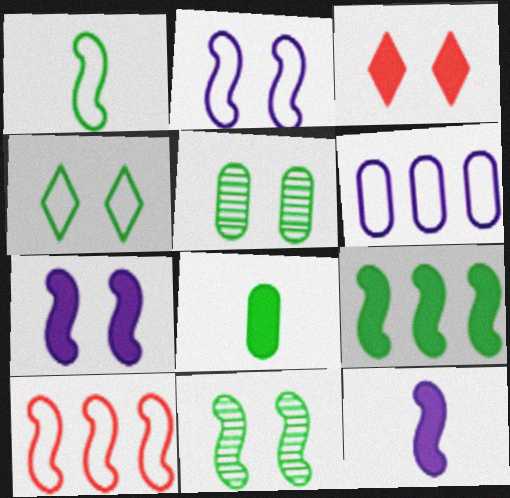[[1, 2, 10], 
[1, 9, 11], 
[2, 3, 5], 
[10, 11, 12]]